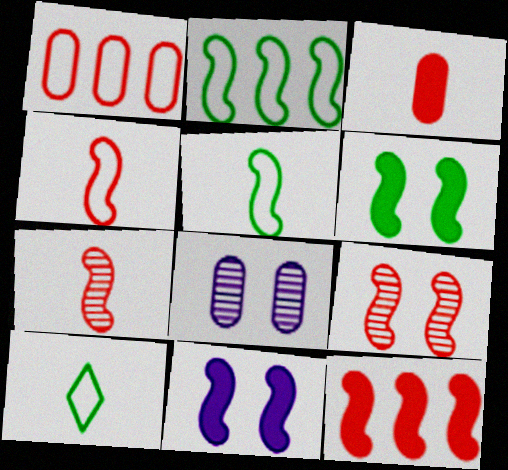[[2, 7, 11], 
[4, 9, 12], 
[8, 10, 12]]